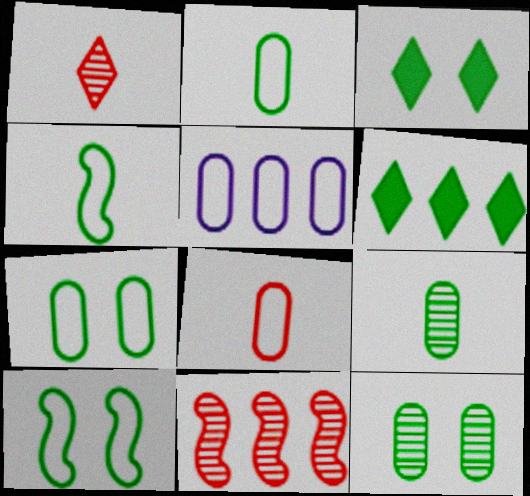[[3, 10, 12], 
[4, 6, 12], 
[5, 6, 11], 
[5, 7, 8], 
[6, 9, 10]]